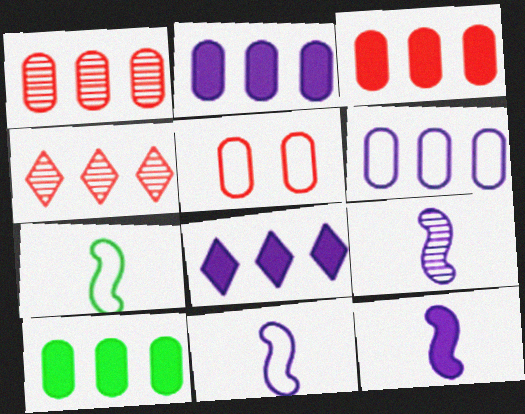[[1, 6, 10], 
[2, 3, 10], 
[9, 11, 12]]